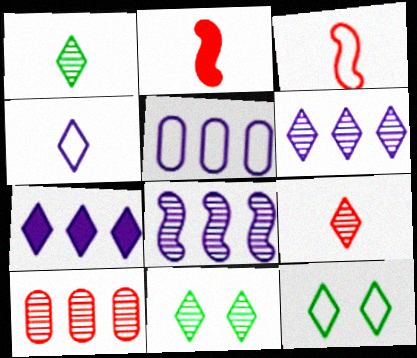[[2, 5, 11], 
[3, 5, 12], 
[5, 7, 8], 
[6, 9, 11], 
[7, 9, 12]]